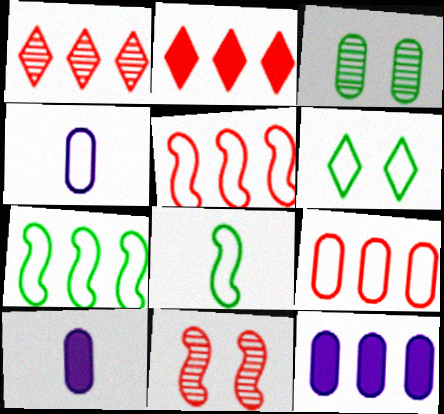[[1, 7, 12], 
[3, 9, 10], 
[4, 5, 6]]